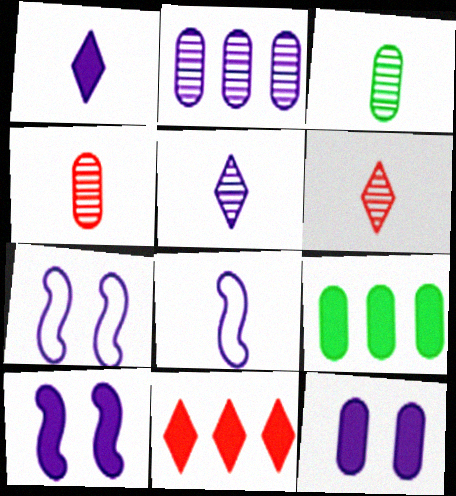[[1, 2, 7], 
[3, 7, 11], 
[6, 7, 9]]